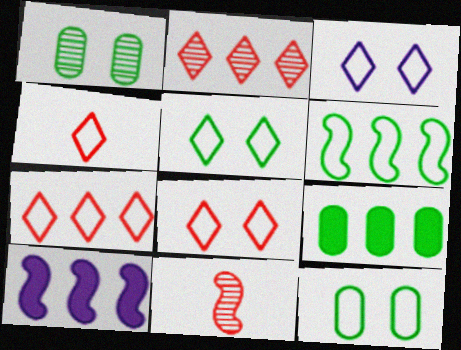[[1, 4, 10], 
[3, 5, 8], 
[3, 9, 11], 
[4, 7, 8]]